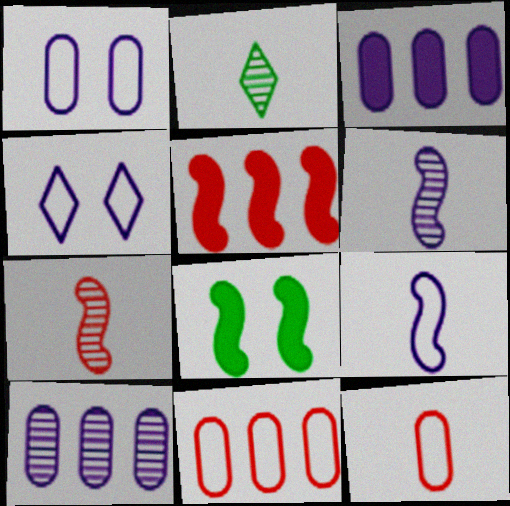[[1, 2, 5], 
[3, 4, 6]]